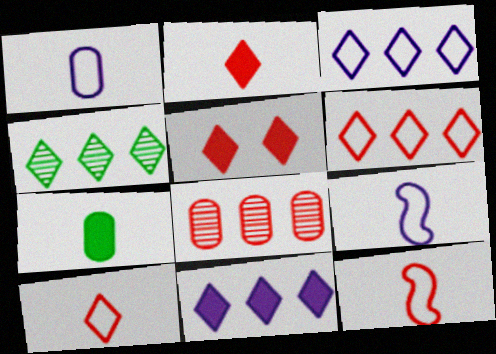[[4, 6, 11], 
[5, 8, 12]]